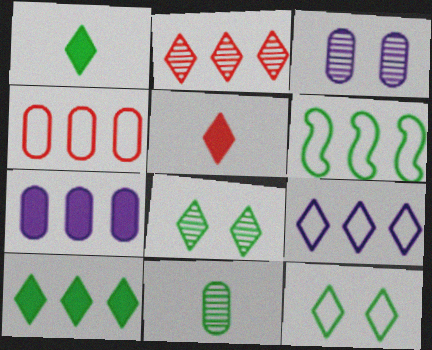[[2, 6, 7], 
[2, 9, 10], 
[3, 5, 6], 
[4, 6, 9], 
[5, 8, 9]]